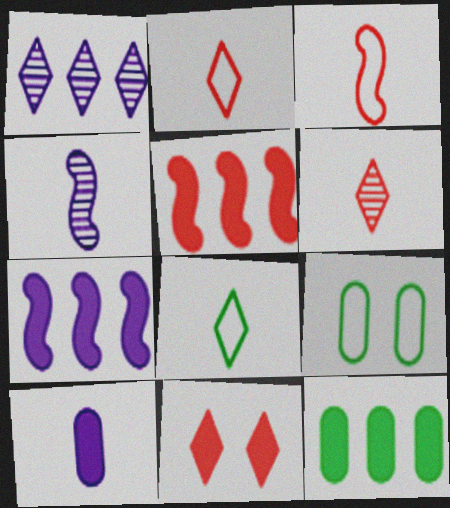[[1, 8, 11], 
[6, 7, 9]]